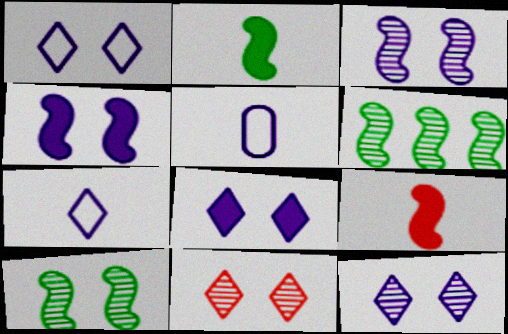[[1, 8, 12]]